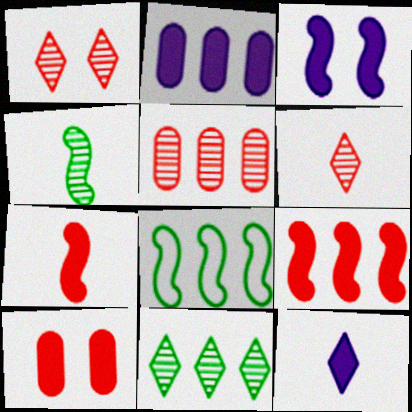[[2, 3, 12]]